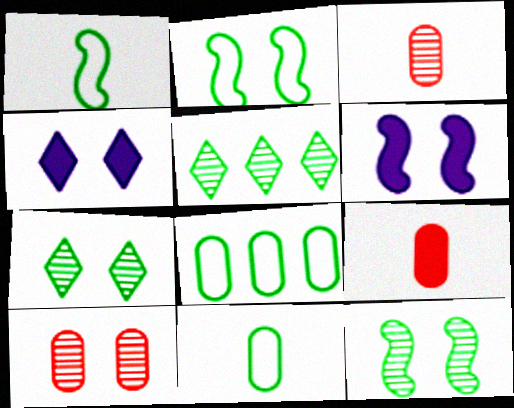[[2, 4, 10]]